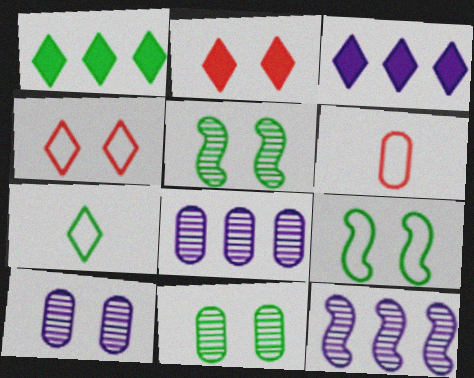[[2, 9, 10], 
[3, 5, 6]]